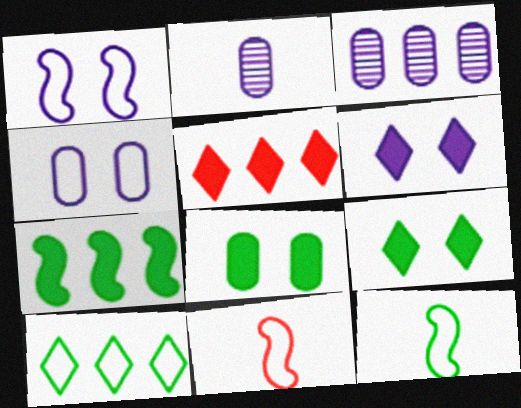[[3, 9, 11], 
[4, 10, 11]]